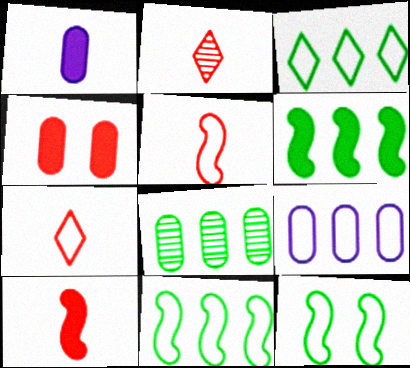[[3, 6, 8], 
[7, 9, 12]]